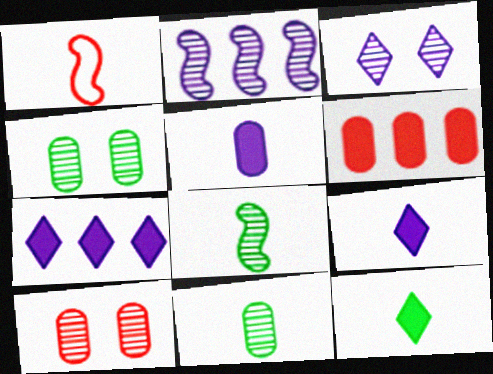[[1, 4, 7], 
[1, 9, 11]]